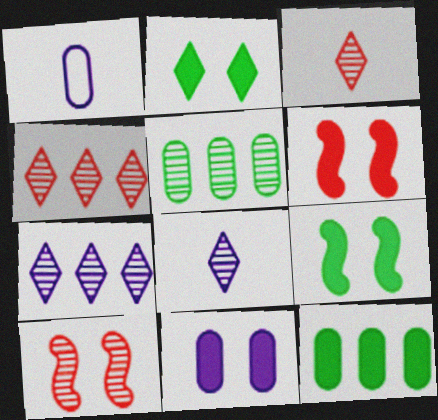[[1, 4, 9], 
[2, 6, 11], 
[5, 8, 10]]